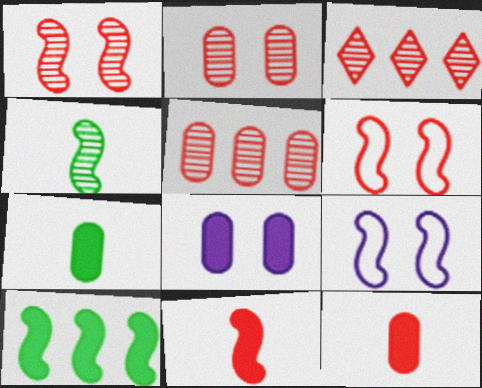[[3, 6, 12], 
[3, 7, 9]]